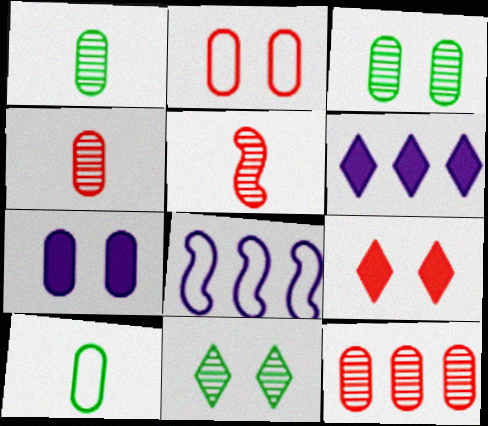[[1, 8, 9], 
[2, 3, 7], 
[7, 10, 12]]